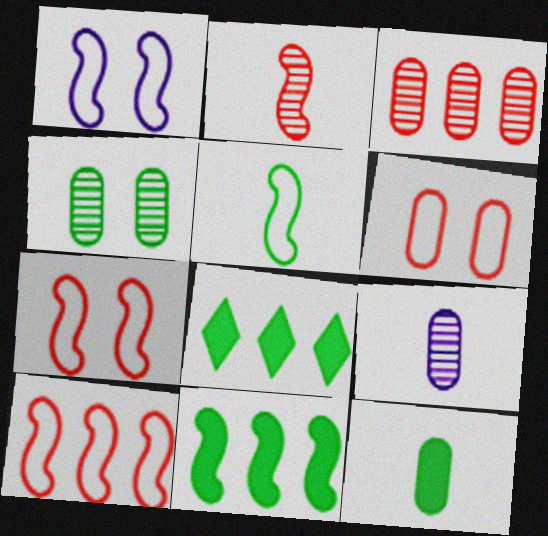[[1, 2, 11], 
[1, 5, 10], 
[3, 4, 9], 
[4, 5, 8], 
[7, 8, 9]]